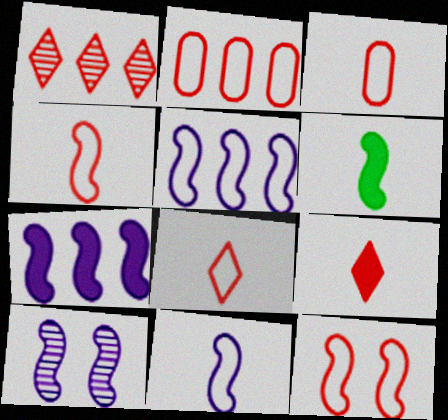[[2, 8, 12], 
[3, 4, 8], 
[7, 10, 11]]